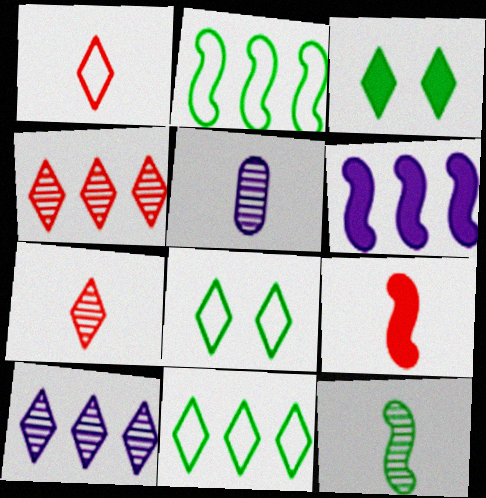[[1, 3, 10], 
[5, 7, 12]]